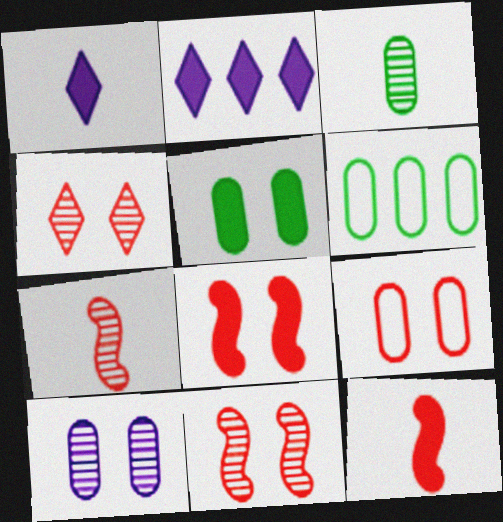[[1, 6, 11], 
[2, 5, 12], 
[3, 5, 6], 
[4, 8, 9], 
[5, 9, 10]]